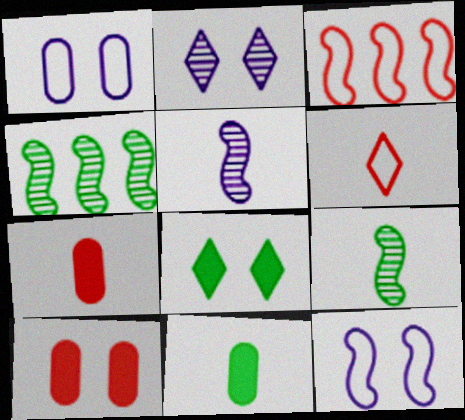[[2, 3, 11], 
[5, 6, 11]]